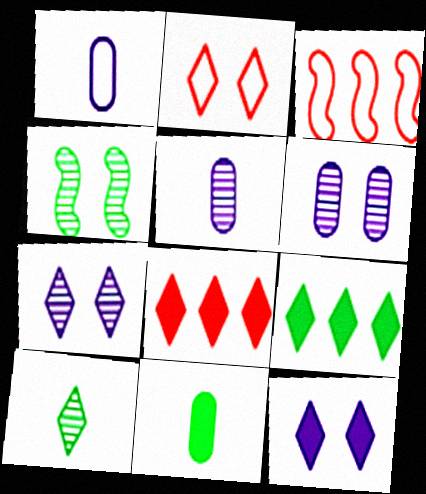[[1, 4, 8], 
[3, 7, 11]]